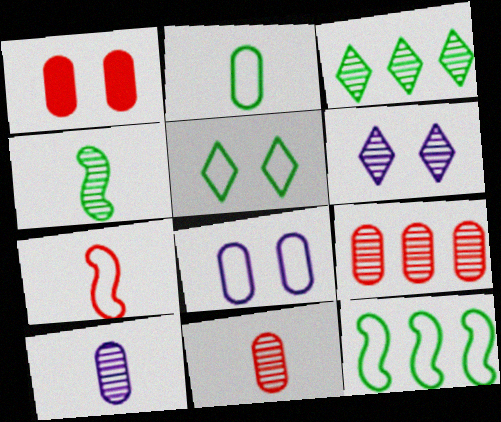[[2, 5, 12], 
[4, 6, 9]]